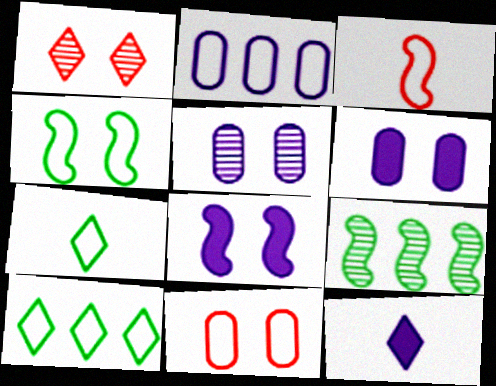[[1, 4, 6], 
[1, 10, 12], 
[3, 8, 9], 
[9, 11, 12]]